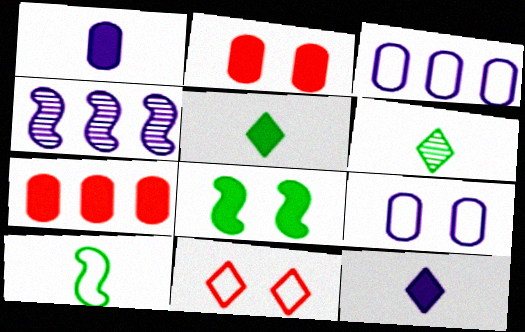[[3, 10, 11], 
[4, 9, 12], 
[7, 8, 12]]